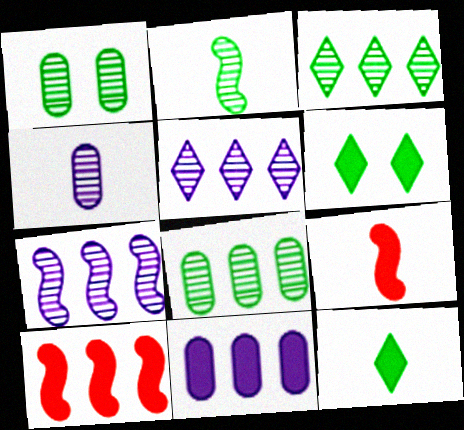[[1, 2, 3], 
[6, 9, 11]]